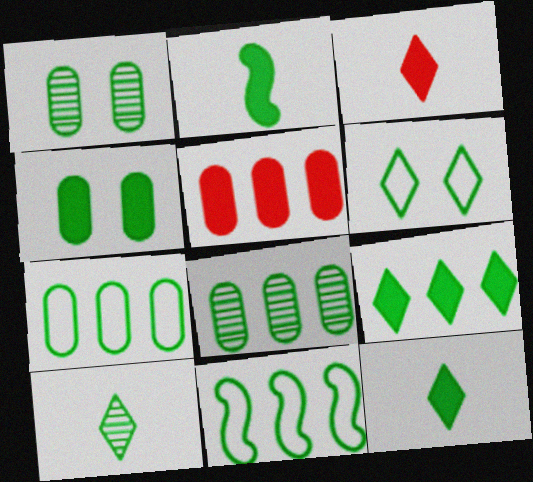[[1, 11, 12], 
[2, 4, 9], 
[2, 6, 8], 
[4, 10, 11], 
[6, 9, 10], 
[8, 9, 11]]